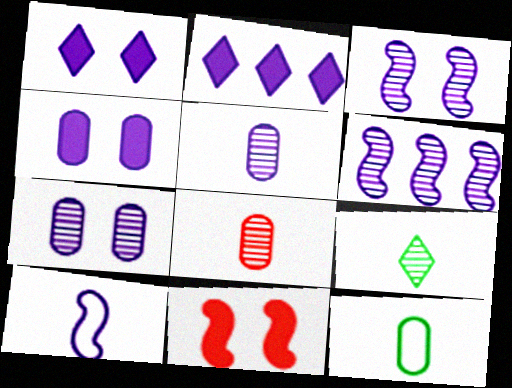[[2, 7, 10]]